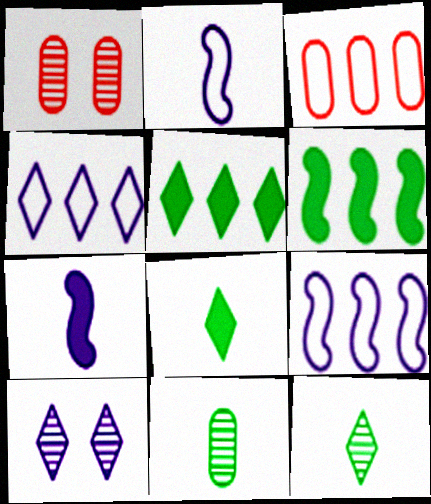[[1, 2, 5], 
[1, 8, 9]]